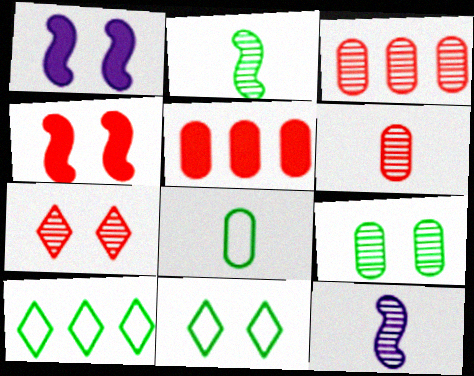[[1, 6, 10], 
[5, 11, 12]]